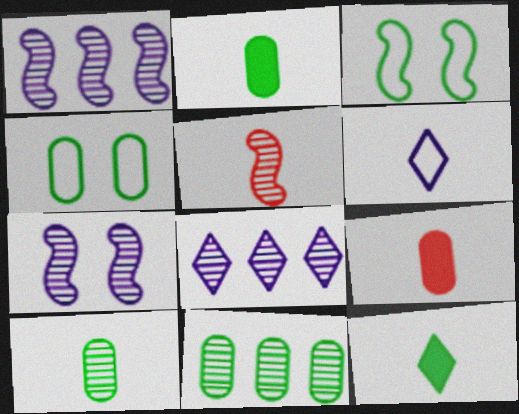[[2, 4, 11], 
[2, 5, 6], 
[3, 8, 9], 
[3, 11, 12]]